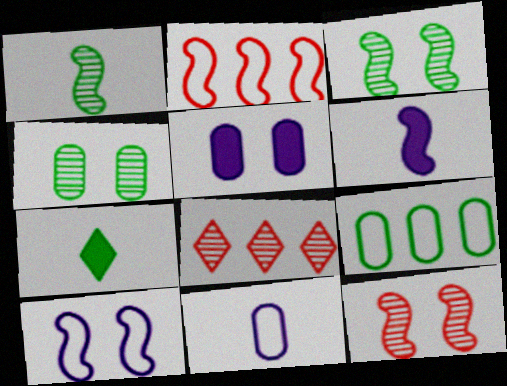[[2, 3, 6], 
[3, 7, 9]]